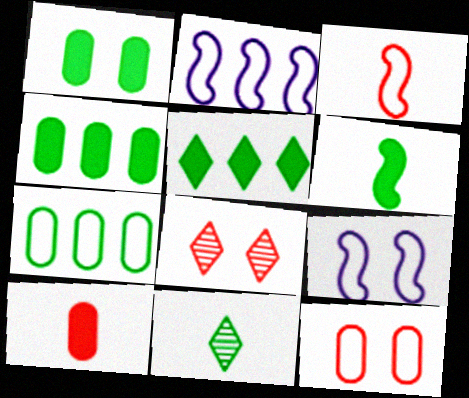[[1, 5, 6], 
[1, 8, 9]]